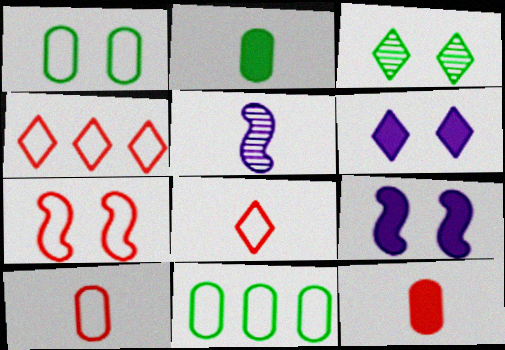[[2, 5, 8], 
[4, 7, 10]]